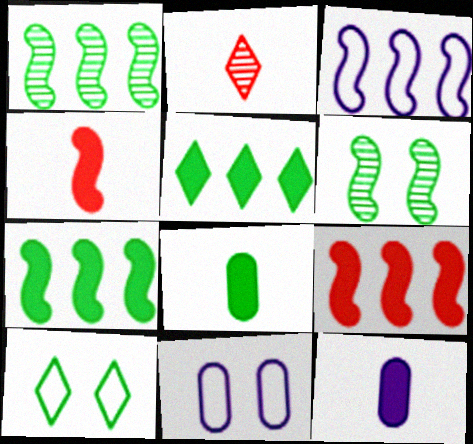[[1, 3, 9], 
[1, 8, 10], 
[2, 7, 11], 
[3, 4, 6]]